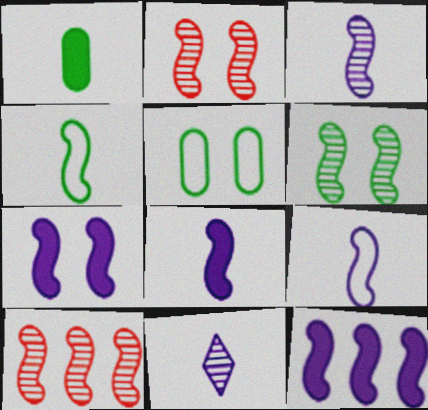[[2, 4, 12], 
[3, 6, 10], 
[3, 8, 9], 
[4, 7, 10], 
[7, 8, 12]]